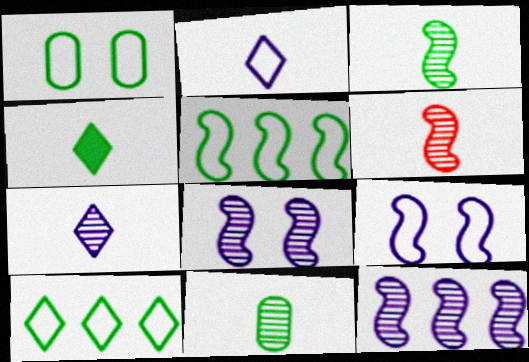[[6, 7, 11]]